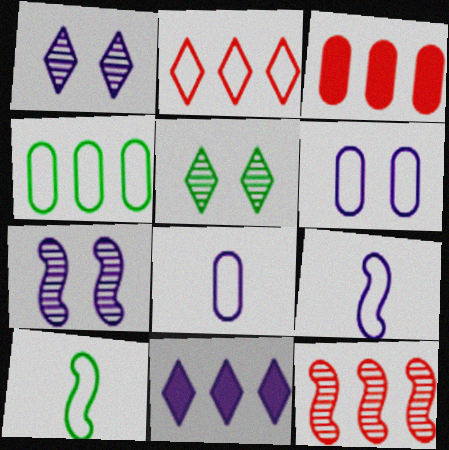[[1, 3, 10], 
[2, 3, 12], 
[2, 6, 10], 
[3, 5, 9], 
[4, 11, 12], 
[7, 8, 11]]